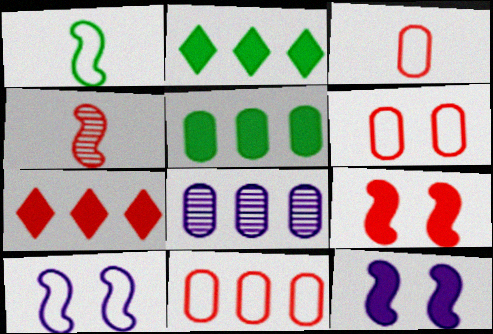[[3, 6, 11], 
[4, 6, 7], 
[5, 8, 11]]